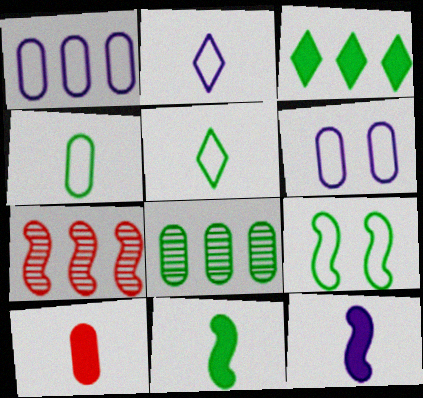[[1, 3, 7], 
[6, 8, 10], 
[7, 9, 12]]